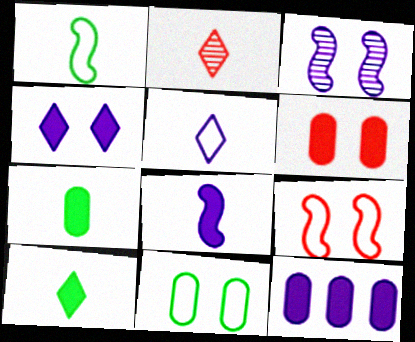[[2, 5, 10], 
[3, 5, 12], 
[4, 8, 12], 
[6, 7, 12]]